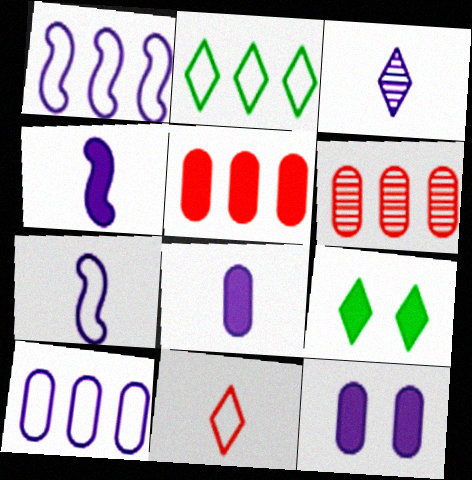[[1, 3, 12], 
[3, 7, 8], 
[4, 5, 9], 
[6, 7, 9]]